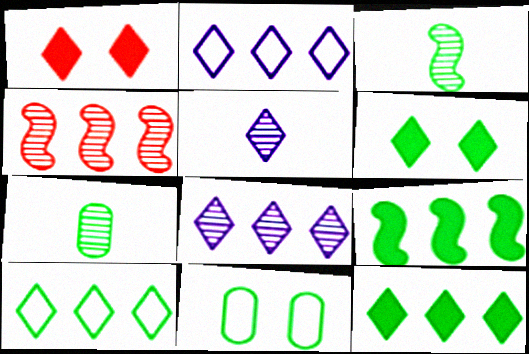[[1, 5, 10], 
[3, 11, 12]]